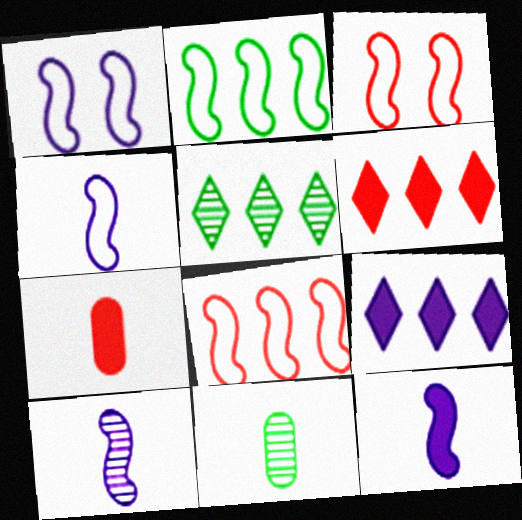[[1, 5, 7], 
[1, 6, 11], 
[2, 3, 4], 
[3, 9, 11], 
[4, 10, 12]]